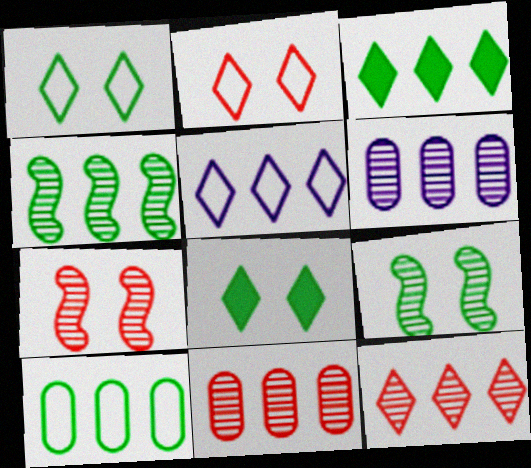[[3, 4, 10], 
[3, 5, 12], 
[4, 6, 12]]